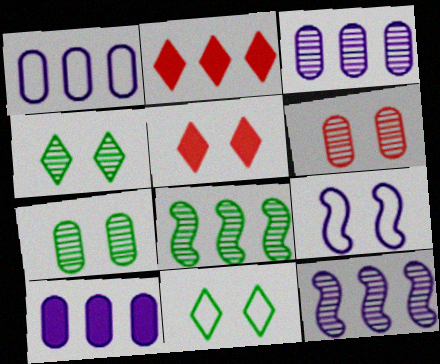[[1, 2, 8], 
[1, 3, 10], 
[5, 7, 9]]